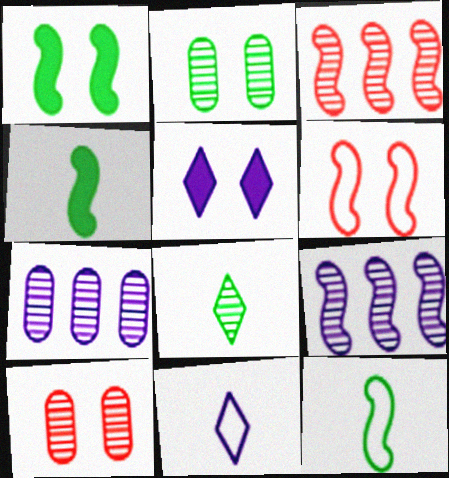[[2, 5, 6], 
[4, 6, 9], 
[8, 9, 10]]